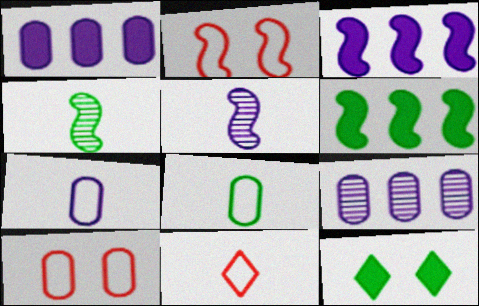[[2, 3, 4], 
[2, 5, 6]]